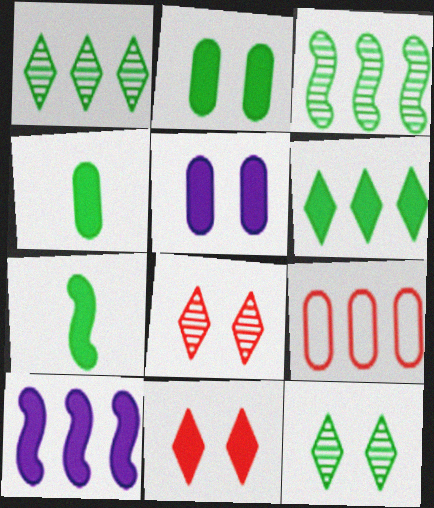[[1, 9, 10], 
[2, 6, 7], 
[4, 10, 11]]